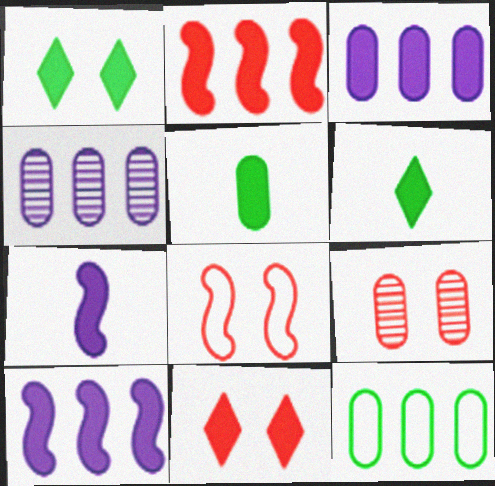[[4, 6, 8], 
[5, 10, 11], 
[8, 9, 11]]